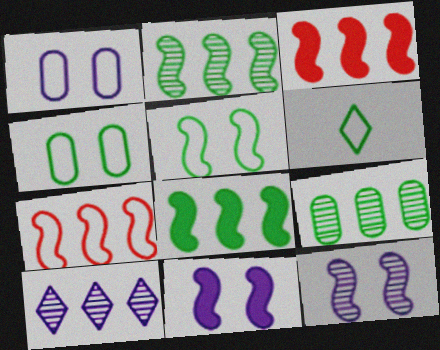[[1, 6, 7]]